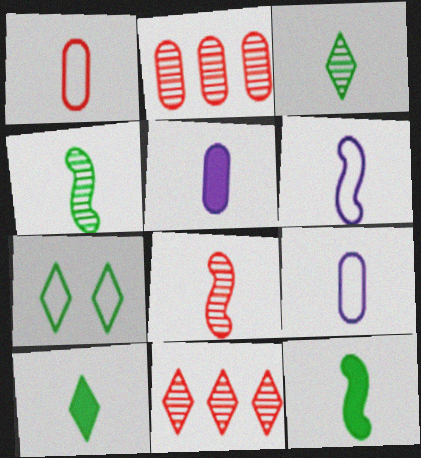[[6, 8, 12], 
[8, 9, 10]]